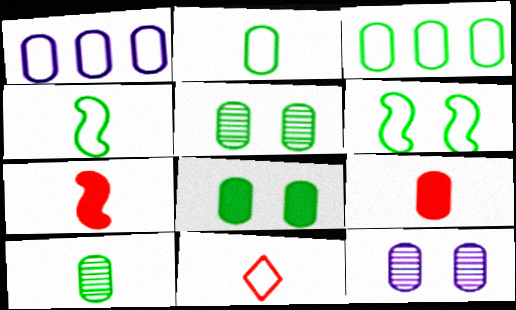[[1, 5, 9], 
[1, 6, 11], 
[3, 8, 10], 
[3, 9, 12]]